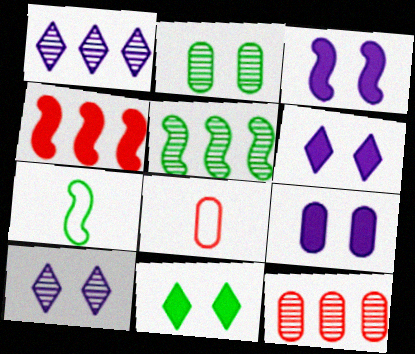[[1, 5, 12], 
[3, 6, 9], 
[5, 6, 8], 
[6, 7, 12]]